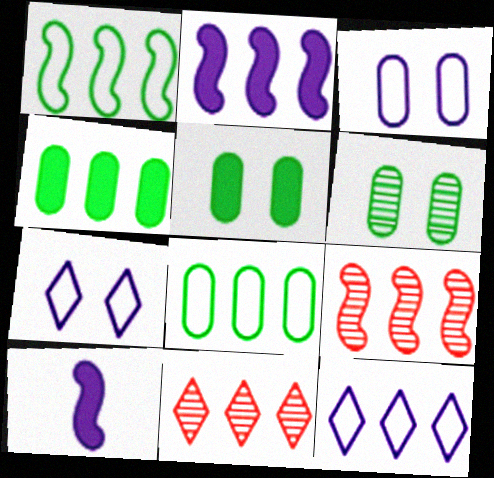[[1, 2, 9], 
[2, 8, 11], 
[4, 9, 12]]